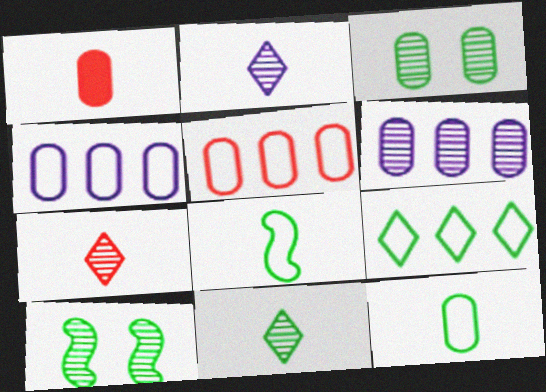[[1, 2, 8], 
[1, 3, 4], 
[2, 7, 11], 
[6, 7, 10]]